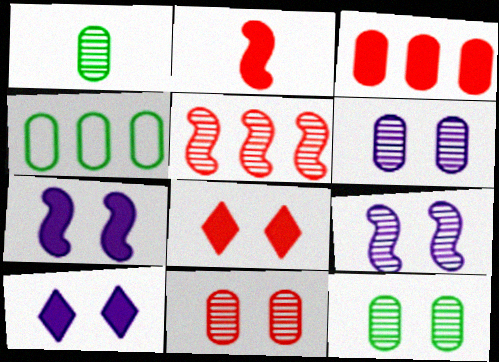[[2, 3, 8], 
[6, 11, 12]]